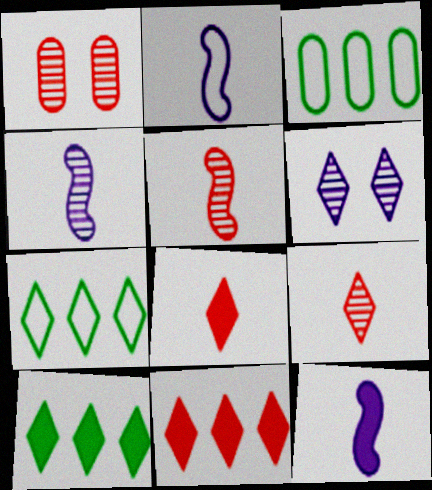[[1, 2, 10], 
[1, 7, 12], 
[2, 4, 12], 
[6, 7, 8]]